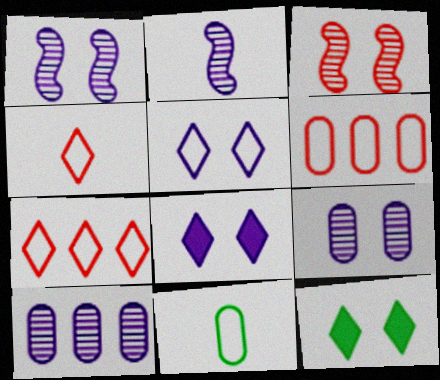[[2, 6, 12]]